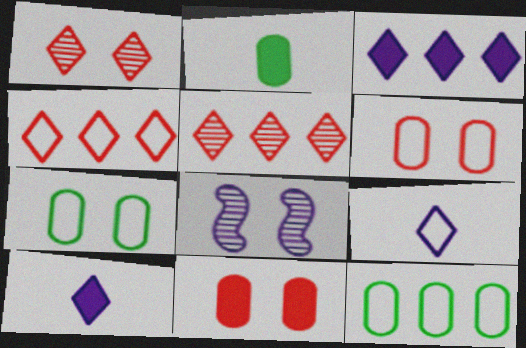[[2, 4, 8]]